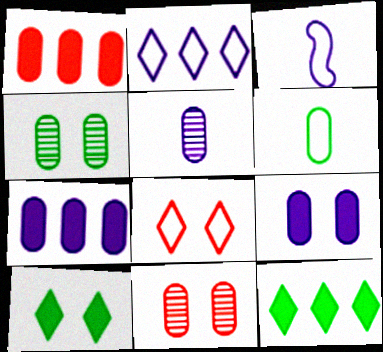[[3, 11, 12], 
[6, 7, 11]]